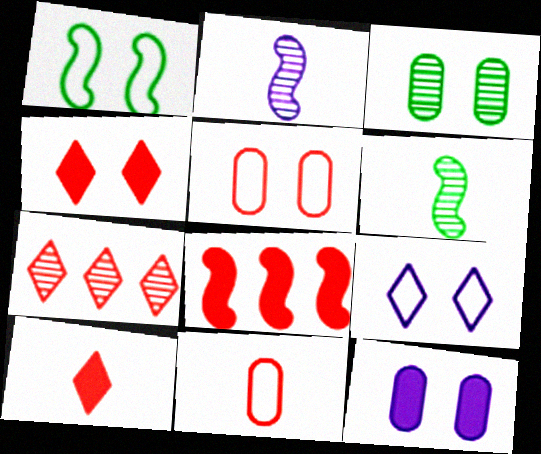[[1, 2, 8], 
[1, 5, 9], 
[2, 3, 7], 
[3, 5, 12]]